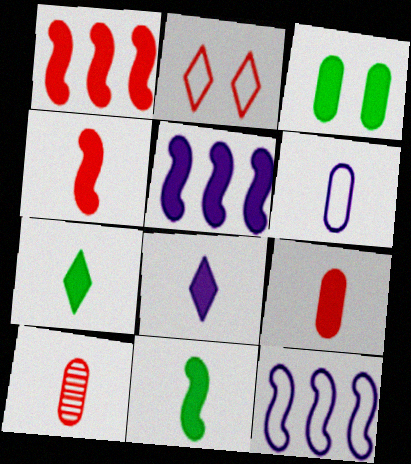[[1, 2, 10], 
[1, 3, 8], 
[8, 9, 11]]